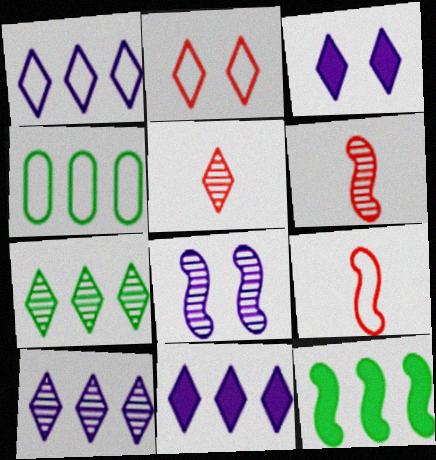[[1, 10, 11], 
[3, 4, 6], 
[4, 7, 12], 
[8, 9, 12]]